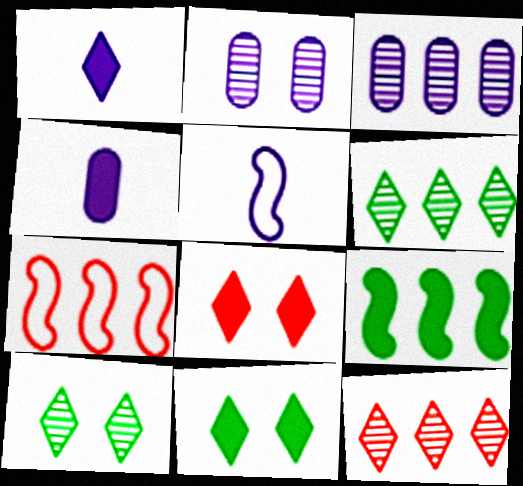[[4, 7, 10], 
[4, 8, 9]]